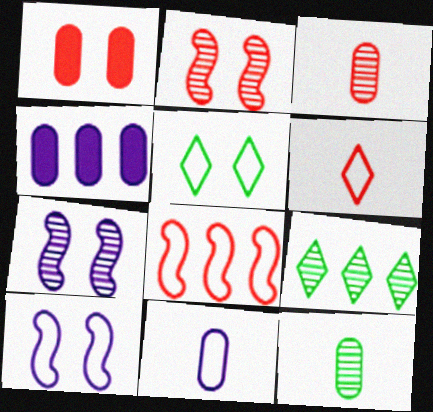[[1, 5, 7], 
[3, 7, 9], 
[4, 8, 9], 
[5, 8, 11]]